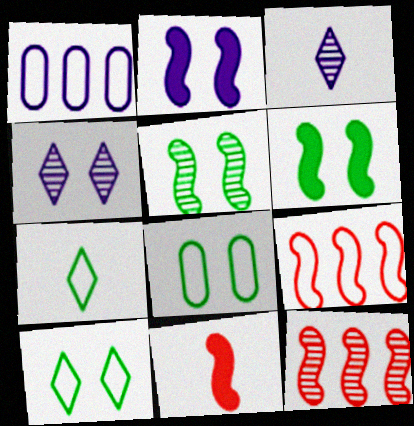[[1, 2, 3]]